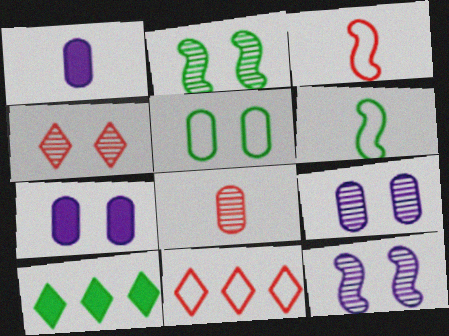[[1, 2, 11], 
[2, 4, 9], 
[3, 9, 10]]